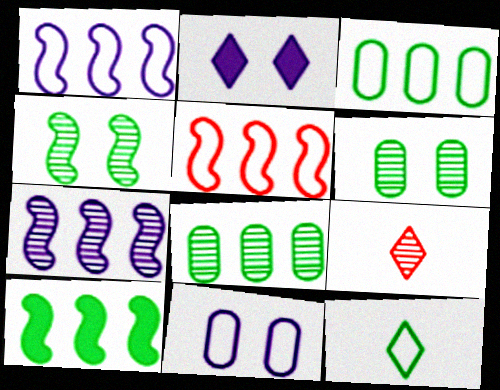[[5, 7, 10], 
[5, 11, 12], 
[6, 7, 9], 
[6, 10, 12], 
[9, 10, 11]]